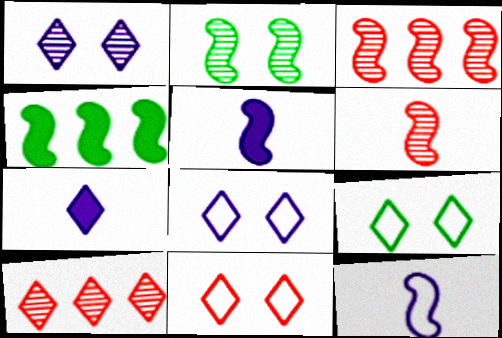[[7, 9, 10], 
[8, 9, 11]]